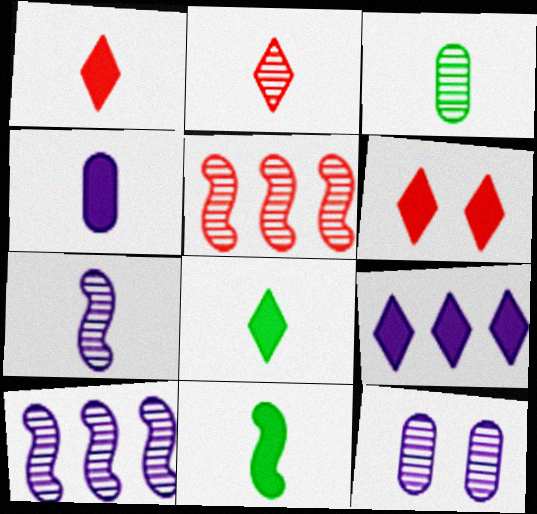[[1, 4, 11], 
[2, 3, 7], 
[6, 8, 9]]